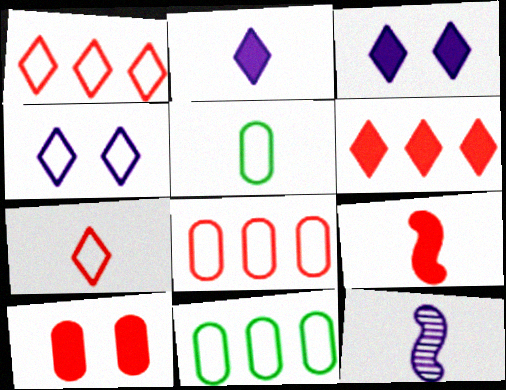[[6, 9, 10]]